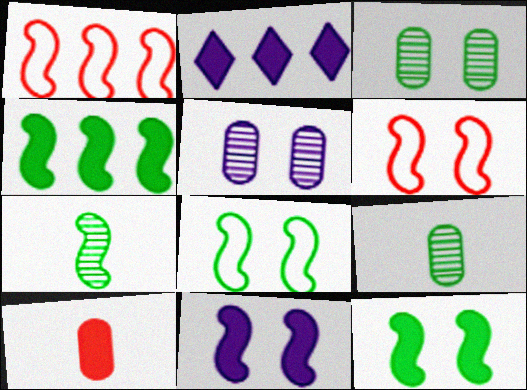[[1, 7, 11], 
[2, 6, 9], 
[2, 10, 12], 
[4, 7, 8]]